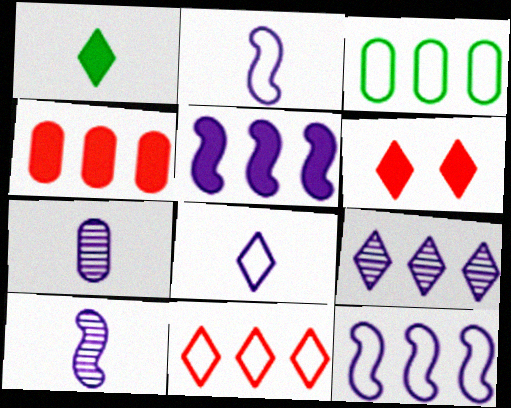[[3, 6, 10], 
[3, 11, 12]]